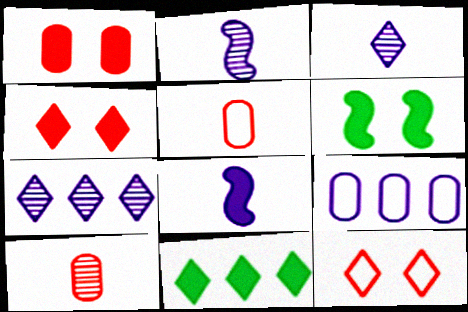[[1, 8, 11], 
[3, 11, 12], 
[5, 6, 7]]